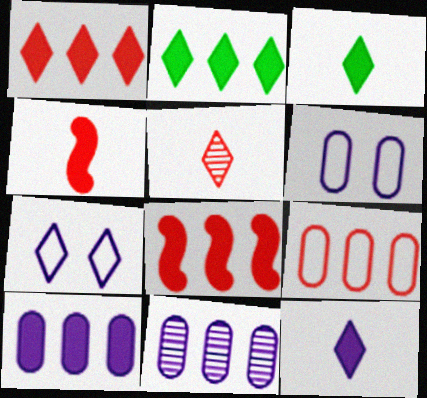[[2, 5, 7], 
[2, 8, 10]]